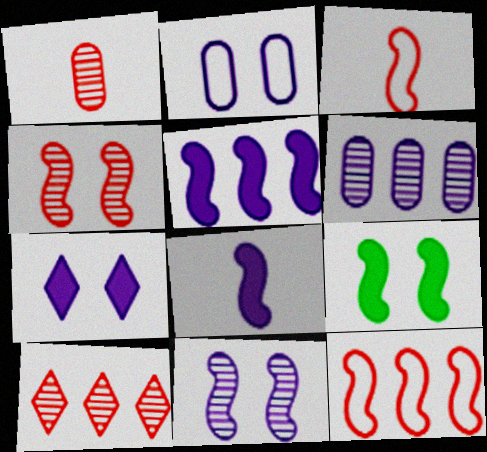[[1, 4, 10], 
[2, 7, 11]]